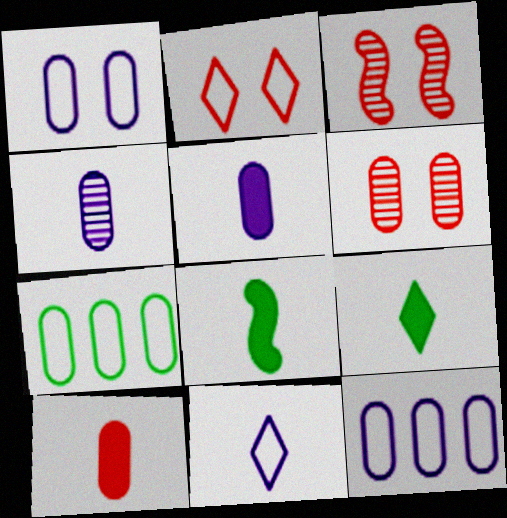[[3, 9, 12], 
[5, 6, 7]]